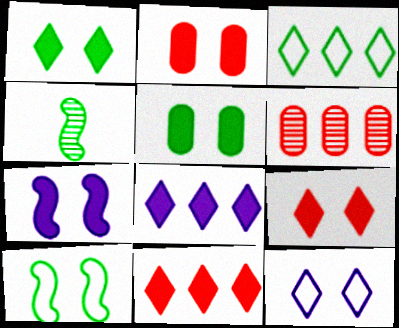[[1, 2, 7], 
[3, 4, 5], 
[5, 7, 9]]